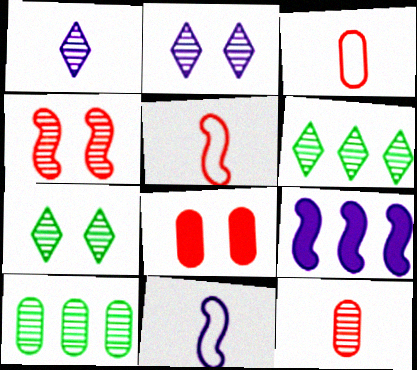[[1, 4, 10], 
[3, 7, 9], 
[6, 8, 11]]